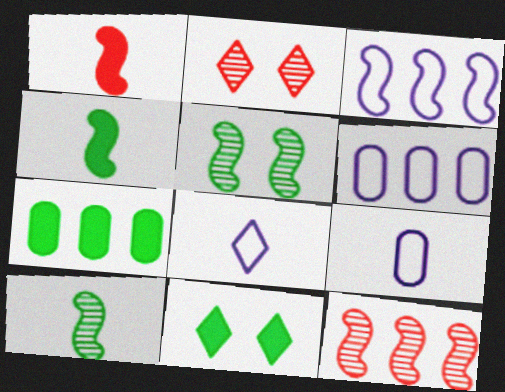[[1, 3, 5], 
[2, 4, 6], 
[4, 7, 11], 
[9, 11, 12]]